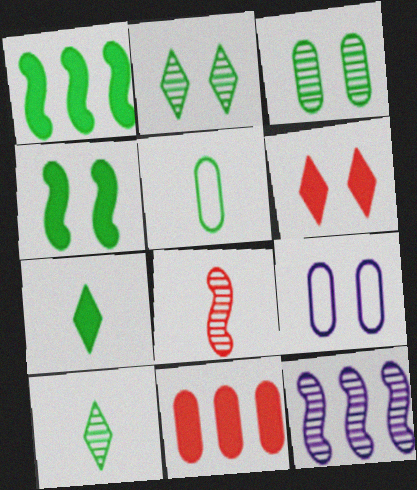[[1, 2, 5], 
[5, 6, 12]]